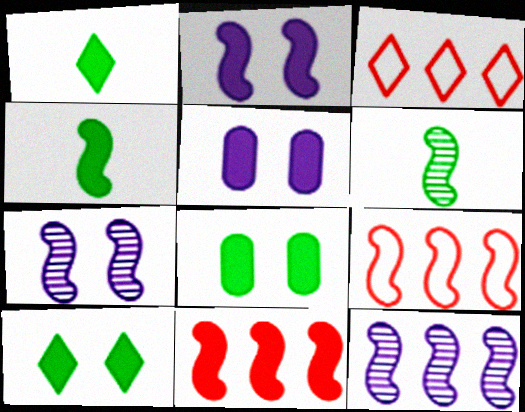[[1, 5, 11], 
[2, 4, 11], 
[2, 6, 9], 
[3, 5, 6], 
[4, 7, 9]]